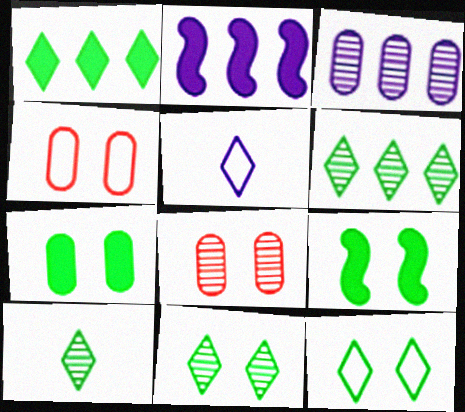[[1, 10, 12], 
[2, 4, 10], 
[6, 10, 11]]